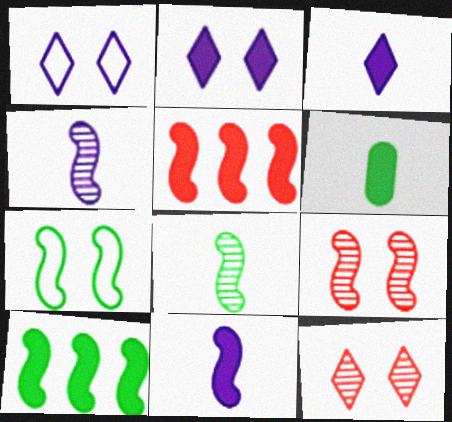[[2, 5, 6], 
[4, 5, 7], 
[7, 8, 10]]